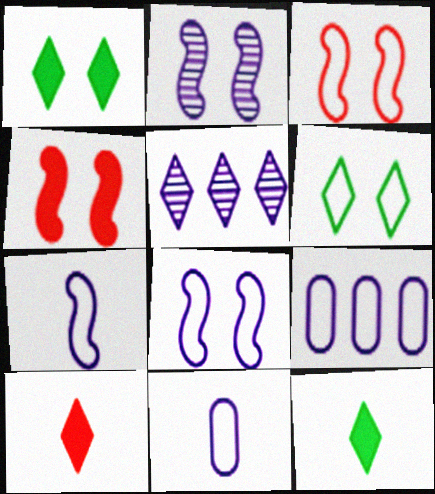[[5, 6, 10]]